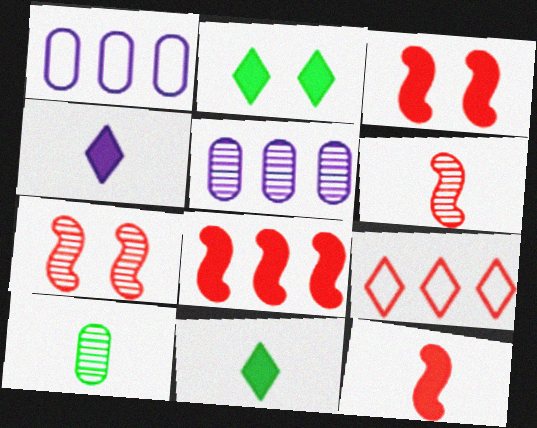[[1, 2, 6], 
[1, 7, 11], 
[3, 8, 12]]